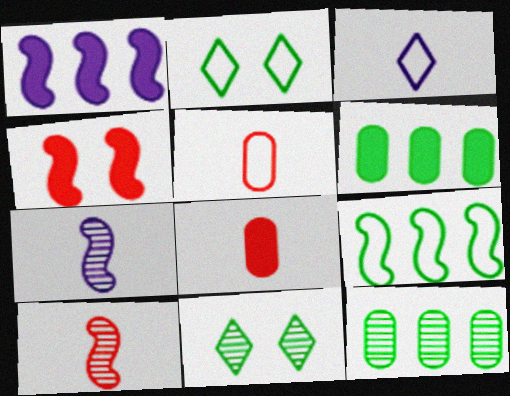[[1, 5, 11], 
[3, 4, 12], 
[4, 7, 9]]